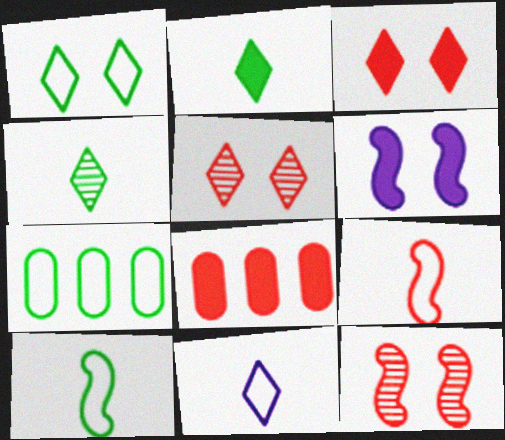[[1, 7, 10], 
[2, 6, 8], 
[5, 8, 9]]